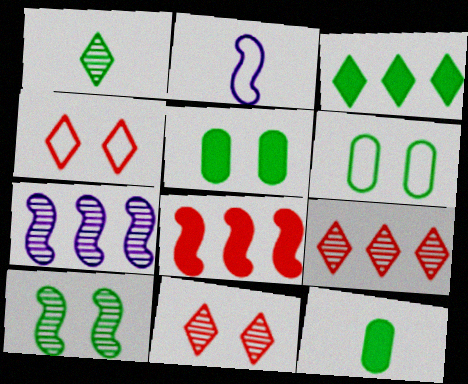[[2, 5, 9], 
[2, 8, 10], 
[4, 7, 12]]